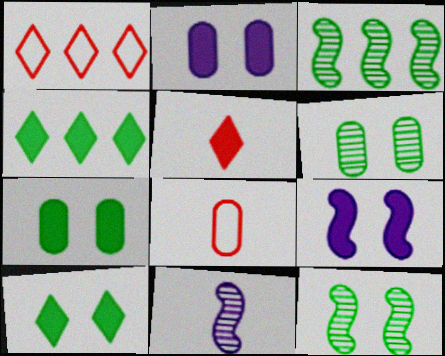[[1, 7, 11]]